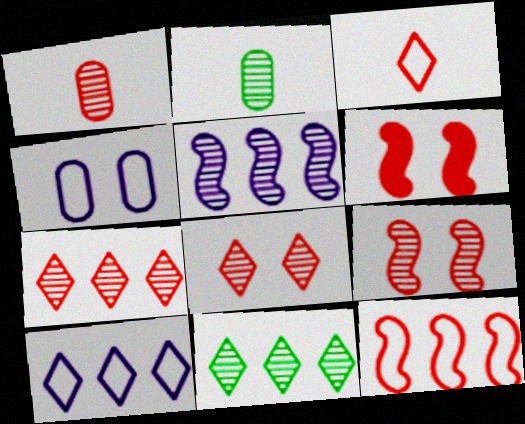[[1, 7, 9], 
[2, 5, 8], 
[2, 6, 10]]